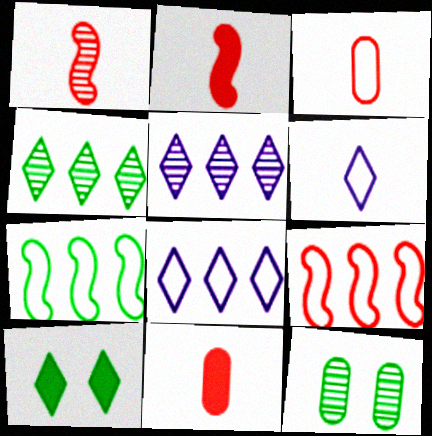[[1, 5, 12], 
[2, 8, 12]]